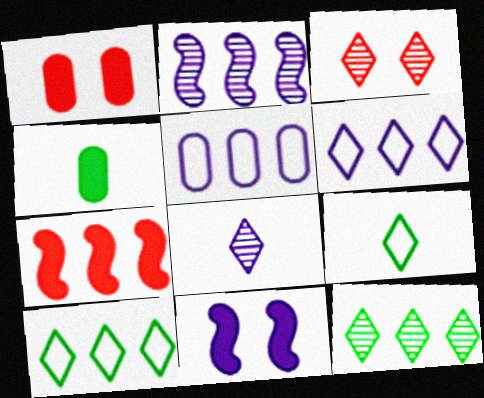[[1, 2, 9], 
[3, 8, 12], 
[5, 7, 12], 
[5, 8, 11]]